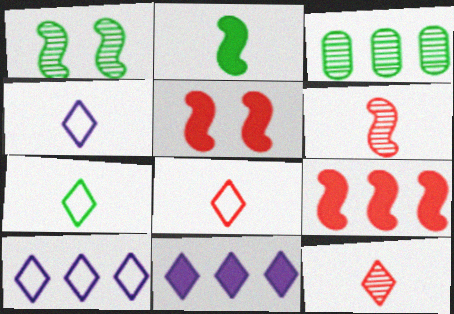[[3, 4, 5], 
[3, 9, 10], 
[4, 7, 8]]